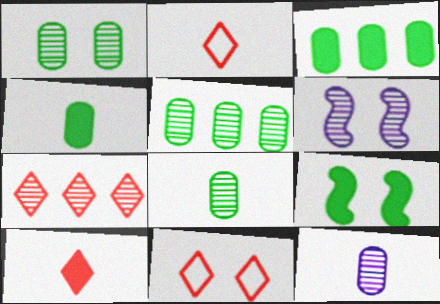[[1, 5, 8], 
[2, 3, 6], 
[6, 7, 8], 
[7, 10, 11]]